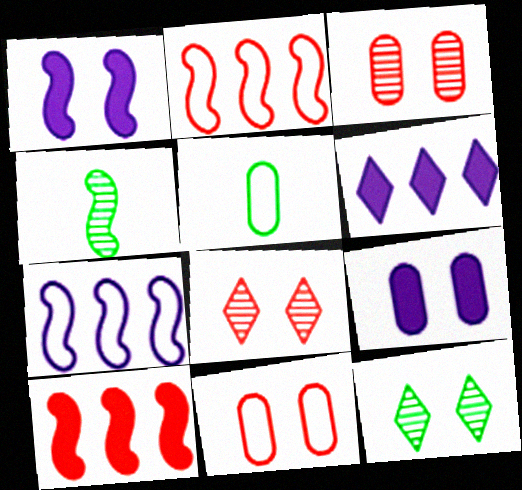[[1, 2, 4], 
[1, 11, 12], 
[4, 6, 11]]